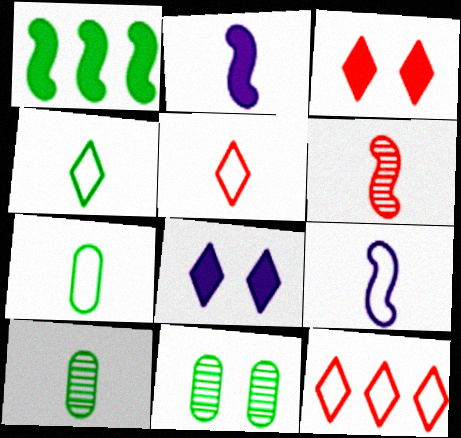[[1, 4, 11], 
[2, 5, 10], 
[2, 11, 12], 
[5, 7, 9]]